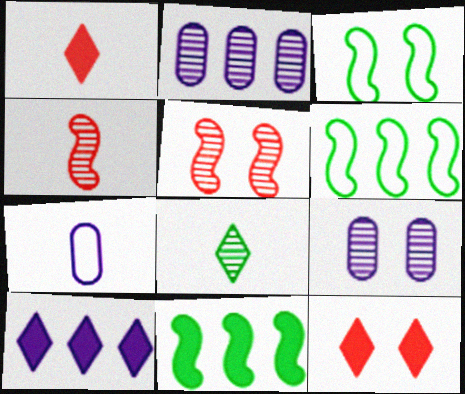[[1, 2, 3], 
[1, 6, 9], 
[2, 5, 8], 
[3, 9, 12]]